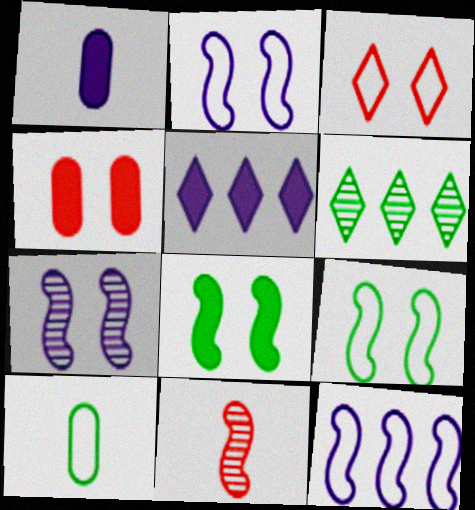[[3, 10, 12], 
[6, 8, 10], 
[8, 11, 12]]